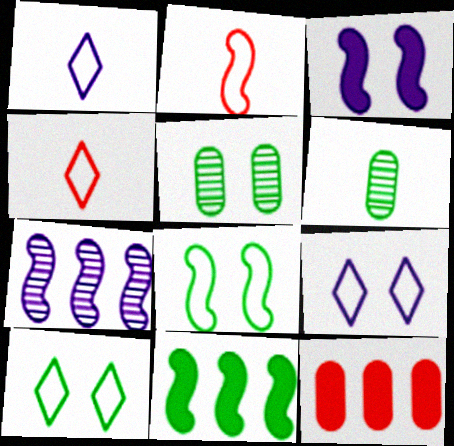[[6, 10, 11]]